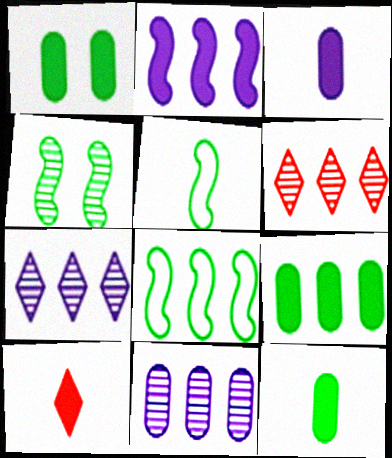[[1, 2, 10], 
[1, 9, 12]]